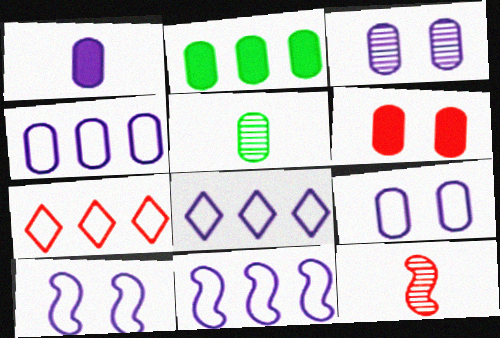[[1, 2, 6], 
[1, 3, 4], 
[4, 5, 6], 
[4, 8, 11], 
[6, 7, 12]]